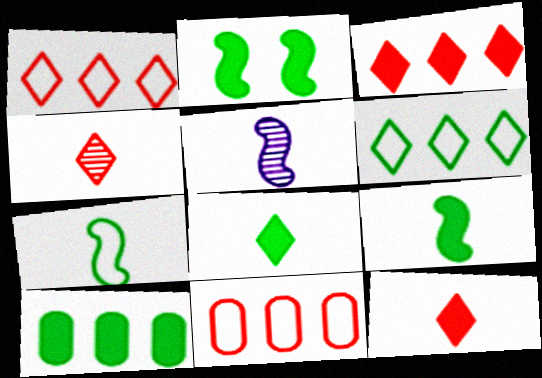[[2, 8, 10]]